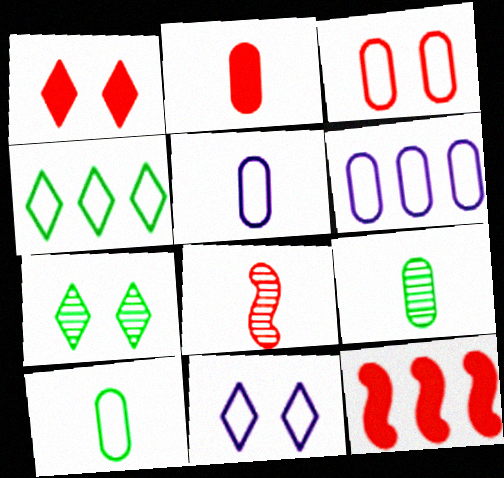[[1, 2, 12], 
[1, 7, 11], 
[2, 5, 9], 
[3, 6, 10], 
[5, 7, 12], 
[9, 11, 12]]